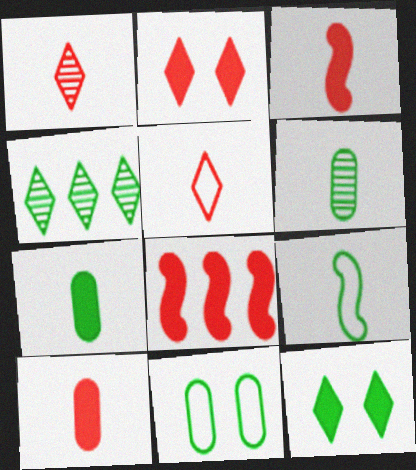[[2, 8, 10]]